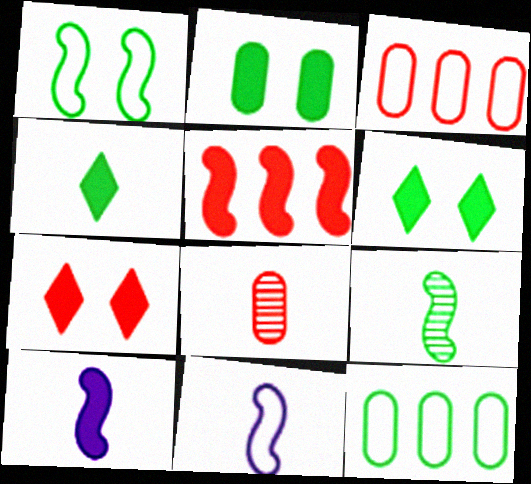[[4, 8, 11], 
[6, 9, 12]]